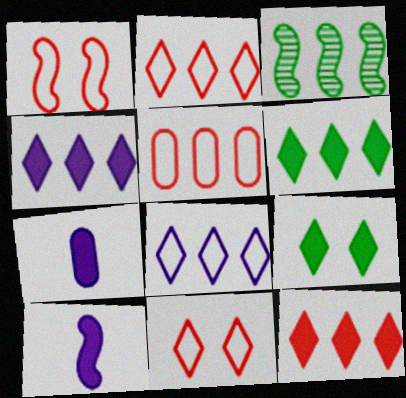[[1, 3, 10], 
[3, 4, 5], 
[3, 7, 11], 
[4, 6, 12]]